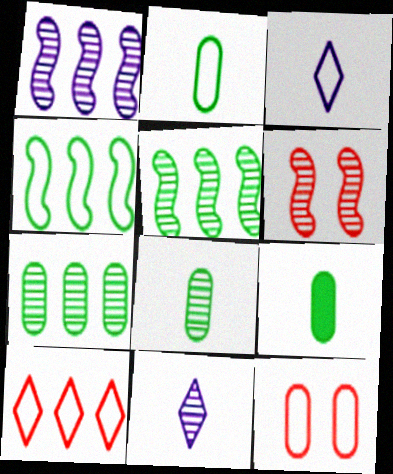[[2, 8, 9], 
[3, 4, 12], 
[6, 7, 11]]